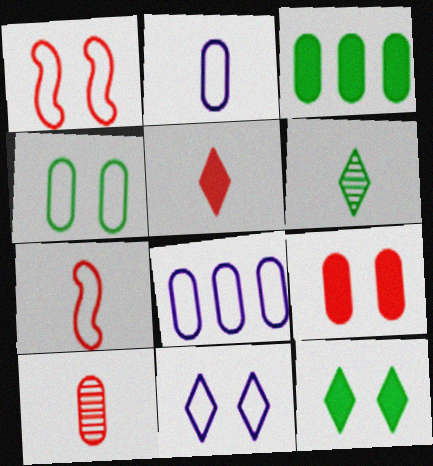[[1, 4, 11], 
[5, 7, 10]]